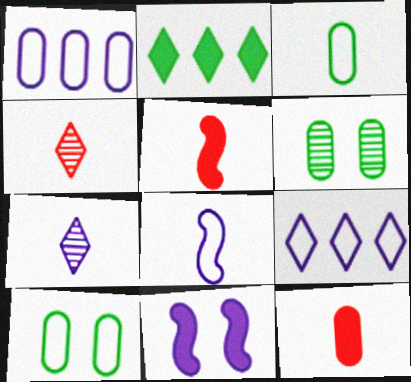[[1, 6, 12], 
[1, 7, 11], 
[2, 11, 12], 
[3, 5, 7], 
[5, 6, 9]]